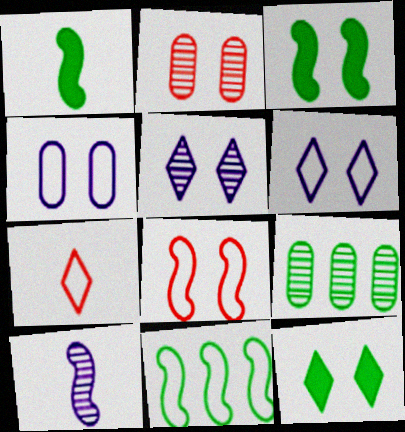[[2, 3, 6], 
[4, 7, 11]]